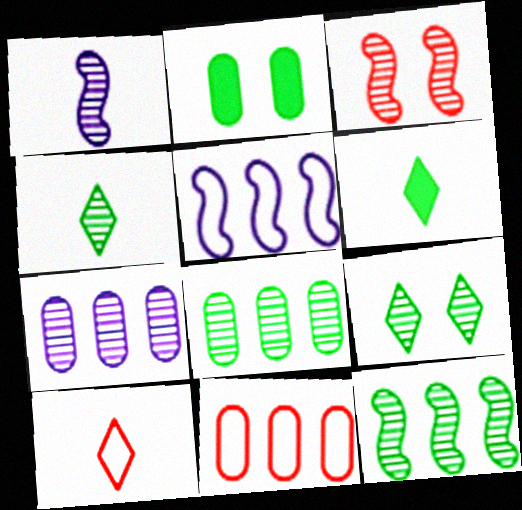[[1, 3, 12], 
[3, 4, 7]]